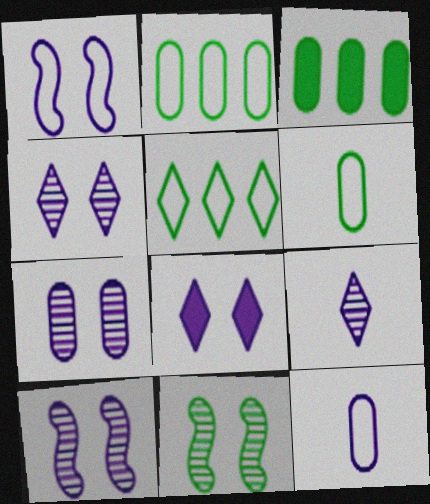[[1, 7, 8], 
[4, 7, 10]]